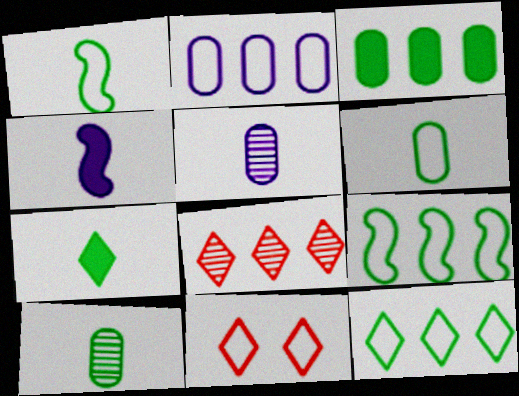[[1, 2, 11], 
[1, 7, 10]]